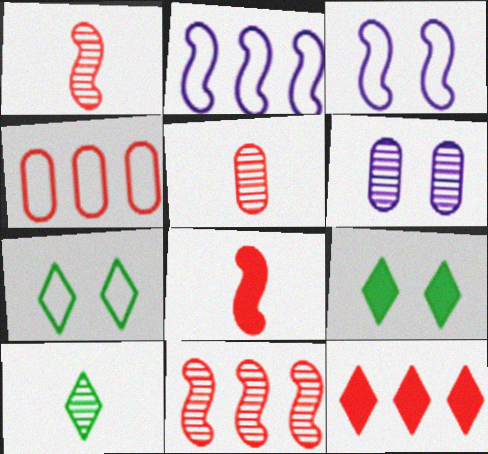[[2, 5, 9], 
[4, 11, 12], 
[6, 10, 11]]